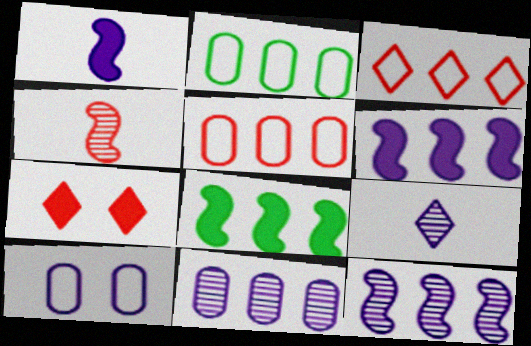[[3, 8, 11], 
[4, 5, 7], 
[6, 9, 10]]